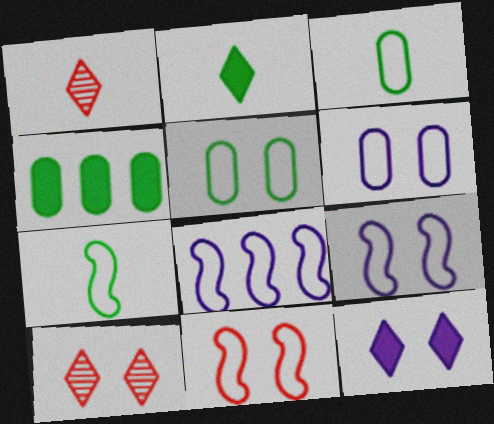[[1, 4, 9], 
[7, 8, 11]]